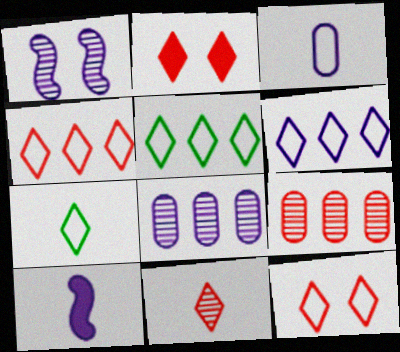[[2, 4, 11], 
[4, 5, 6], 
[6, 7, 12]]